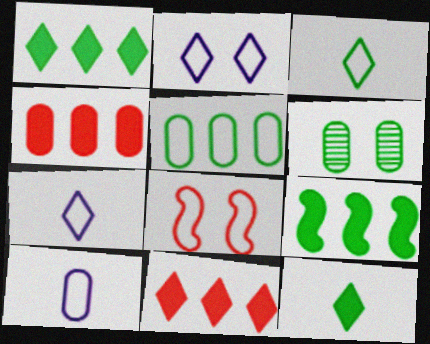[[3, 6, 9], 
[4, 6, 10], 
[5, 7, 8]]